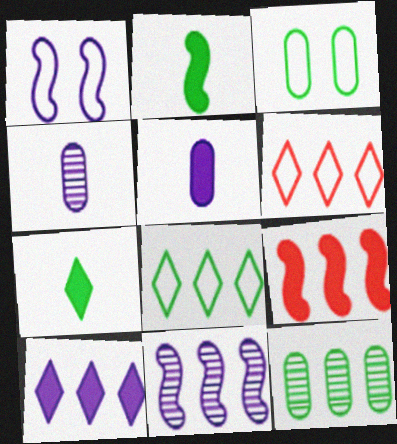[[1, 4, 10]]